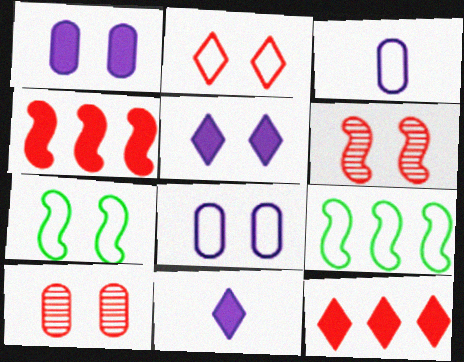[[2, 3, 9], 
[2, 7, 8], 
[5, 7, 10], 
[9, 10, 11]]